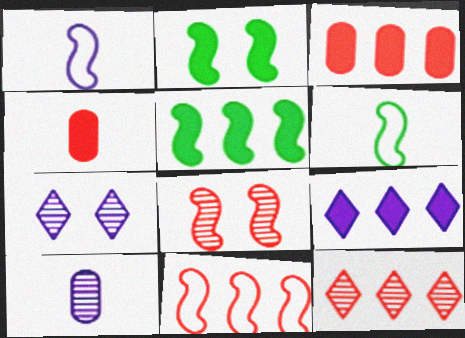[[1, 5, 8], 
[2, 4, 9], 
[3, 5, 9], 
[3, 6, 7], 
[3, 11, 12]]